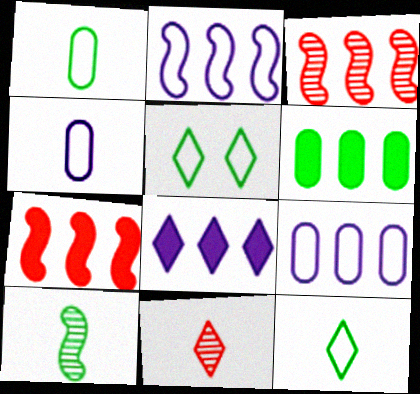[[5, 6, 10], 
[5, 8, 11], 
[6, 7, 8]]